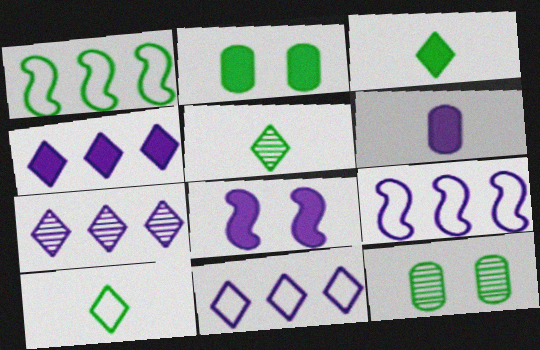[[1, 2, 5], 
[1, 3, 12], 
[3, 5, 10], 
[4, 6, 8], 
[4, 7, 11]]